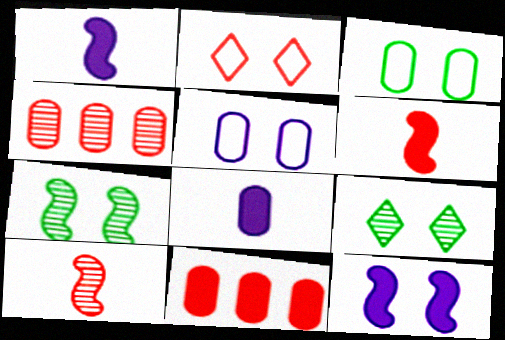[[2, 4, 6], 
[2, 10, 11], 
[3, 4, 8]]